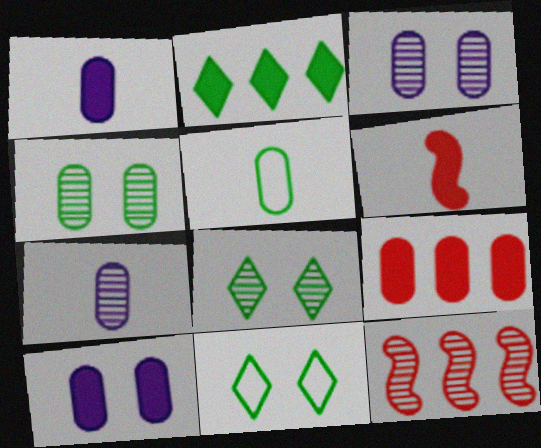[[1, 11, 12], 
[2, 6, 10], 
[3, 5, 9], 
[7, 8, 12]]